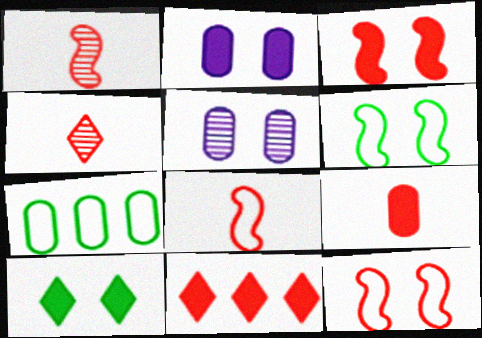[[2, 3, 10], 
[3, 9, 11], 
[4, 8, 9], 
[5, 7, 9], 
[5, 10, 12]]